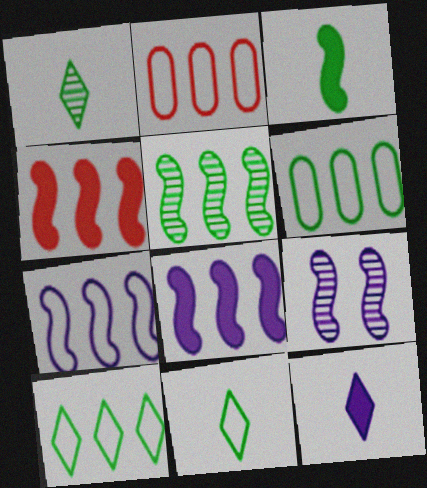[[2, 7, 10], 
[4, 5, 7]]